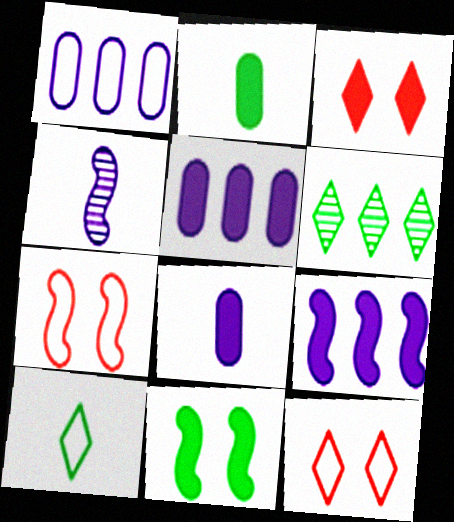[[1, 7, 10], 
[2, 3, 9], 
[6, 7, 8]]